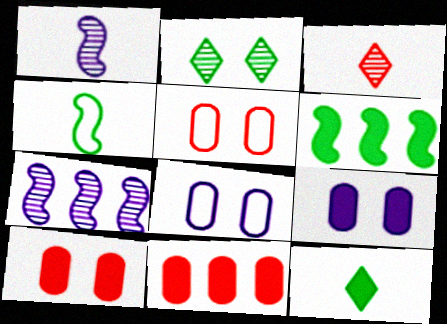[[3, 6, 8], 
[5, 7, 12]]